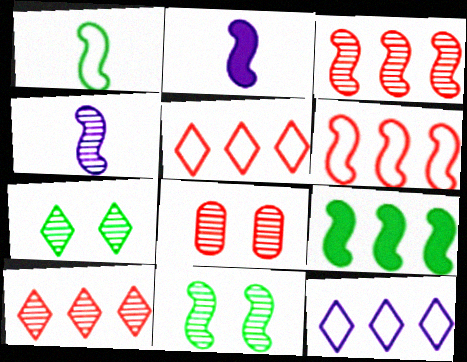[[1, 9, 11], 
[2, 6, 11], 
[3, 4, 11]]